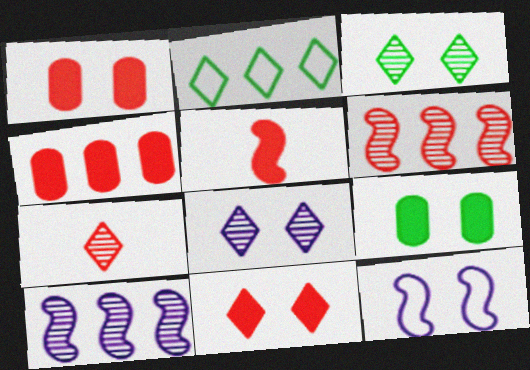[[1, 3, 12], 
[2, 4, 10], 
[4, 5, 11]]